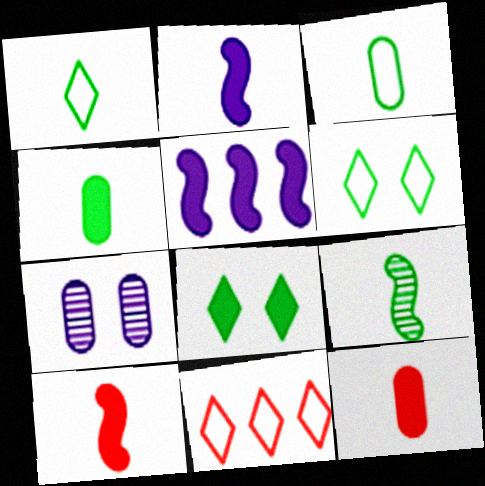[[1, 4, 9], 
[5, 8, 12]]